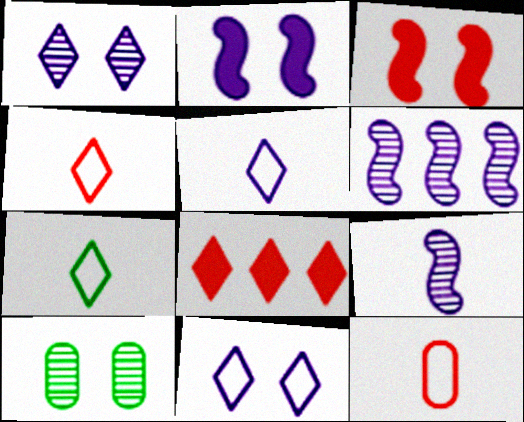[[1, 7, 8], 
[3, 10, 11], 
[4, 5, 7]]